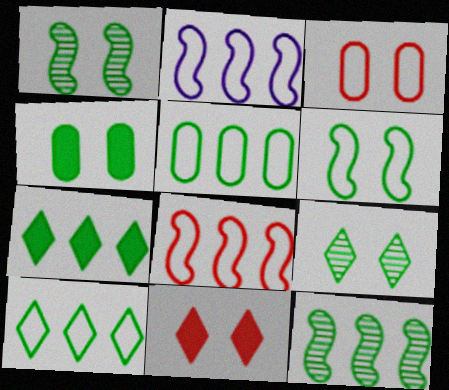[[4, 6, 9], 
[5, 7, 12]]